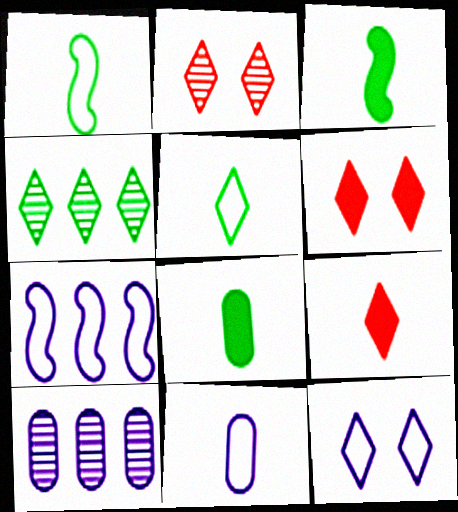[[1, 6, 10], 
[2, 7, 8], 
[4, 9, 12], 
[7, 11, 12]]